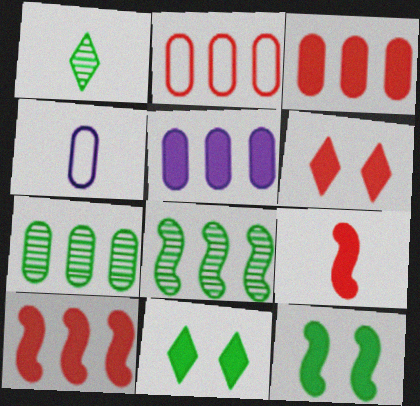[[1, 4, 9], 
[2, 5, 7], 
[3, 6, 9], 
[4, 6, 8], 
[5, 9, 11]]